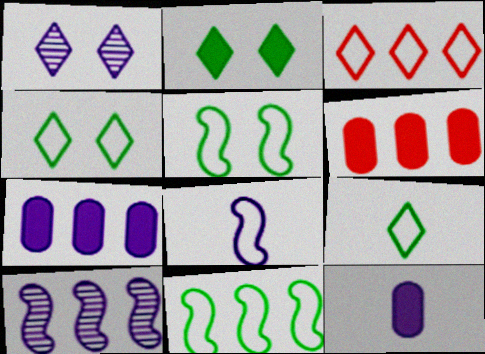[[1, 7, 8]]